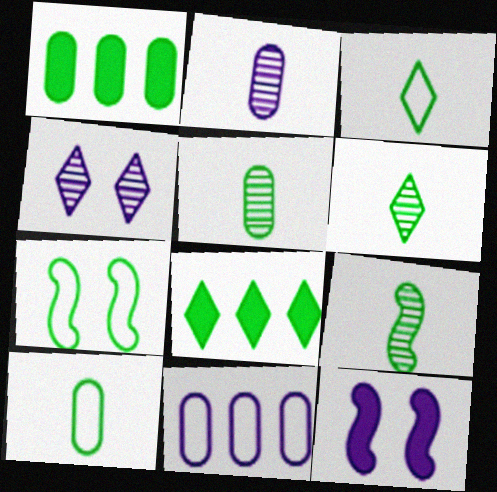[[1, 6, 7], 
[5, 6, 9], 
[5, 7, 8]]